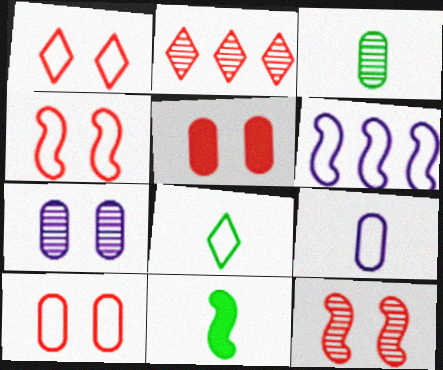[[1, 4, 10], 
[1, 5, 12], 
[3, 8, 11], 
[6, 8, 10], 
[6, 11, 12]]